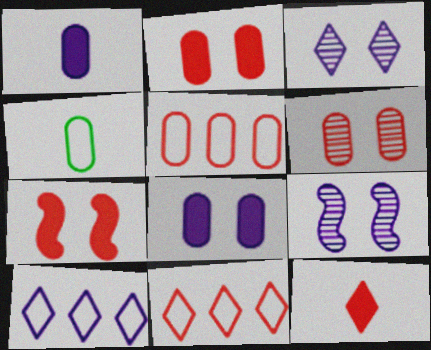[[1, 9, 10]]